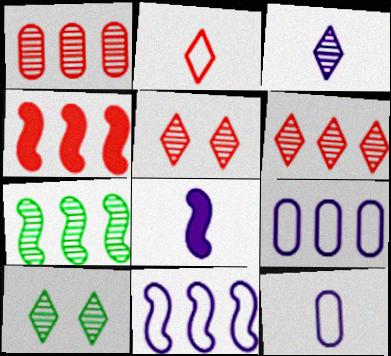[[3, 6, 10], 
[3, 8, 12], 
[4, 7, 11], 
[4, 10, 12]]